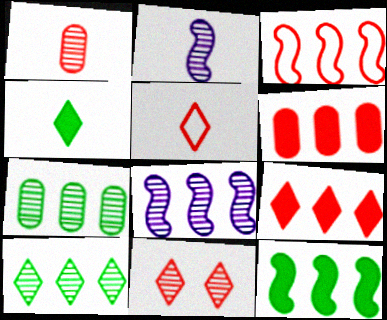[[2, 7, 11], 
[3, 8, 12], 
[5, 9, 11]]